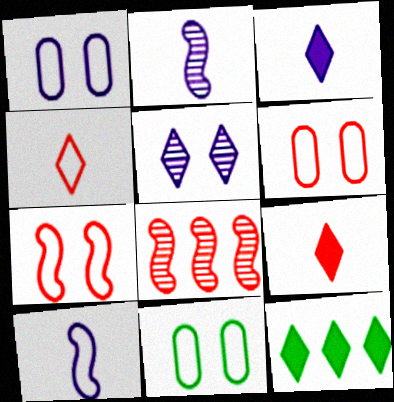[[1, 6, 11], 
[2, 6, 12], 
[3, 8, 11], 
[4, 5, 12], 
[6, 8, 9]]